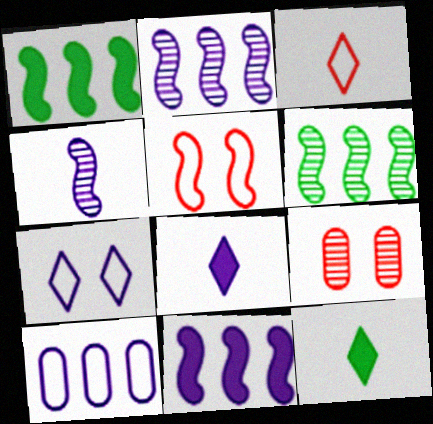[[1, 4, 5]]